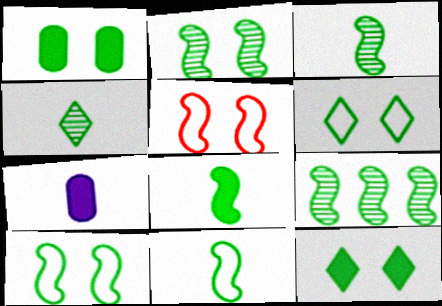[[1, 2, 6], 
[2, 3, 9], 
[3, 8, 11], 
[8, 9, 10]]